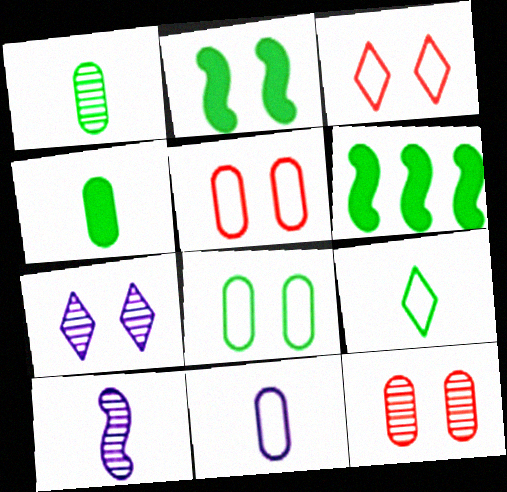[[2, 5, 7]]